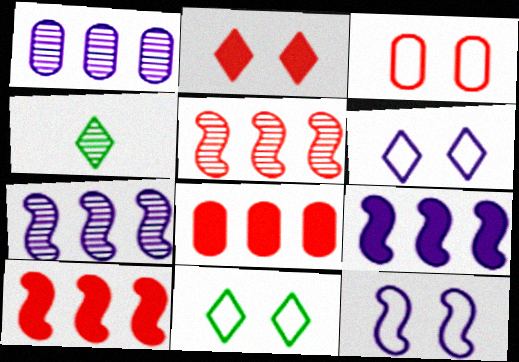[[3, 4, 9], 
[3, 11, 12], 
[4, 8, 12]]